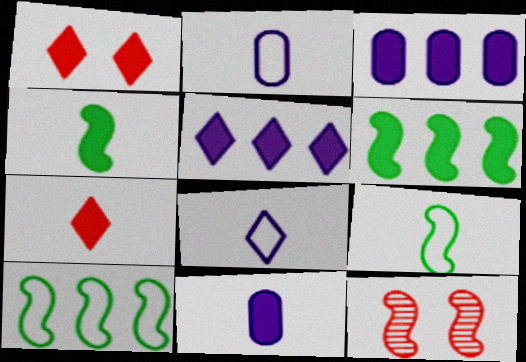[[1, 3, 4], 
[1, 6, 11], 
[4, 7, 11]]